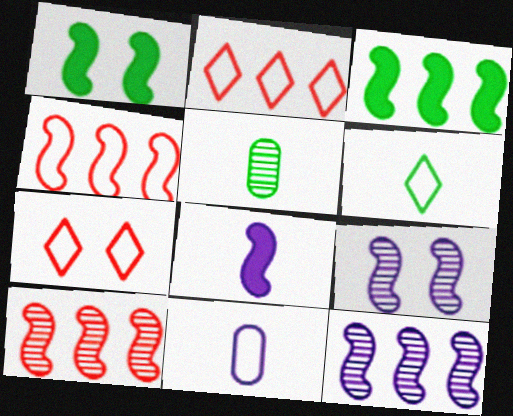[[3, 4, 12]]